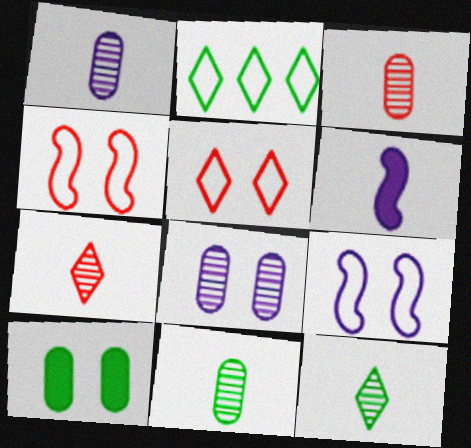[[1, 3, 11]]